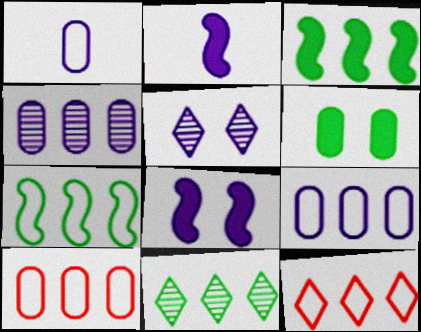[[2, 5, 9], 
[3, 4, 12], 
[7, 9, 12]]